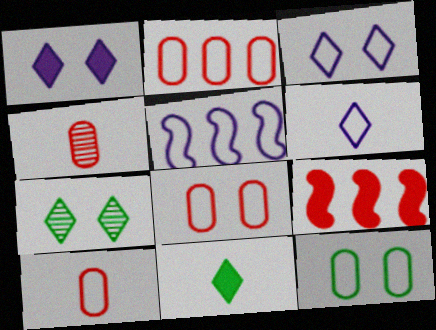[[2, 8, 10]]